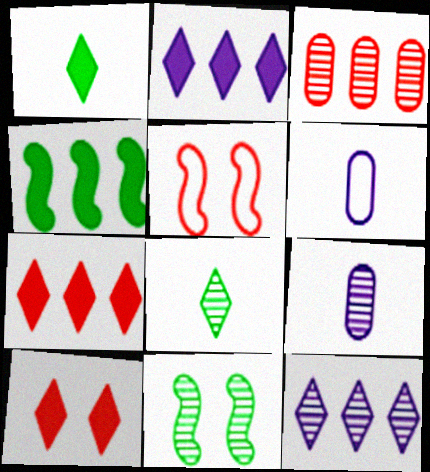[[1, 2, 10], 
[6, 7, 11]]